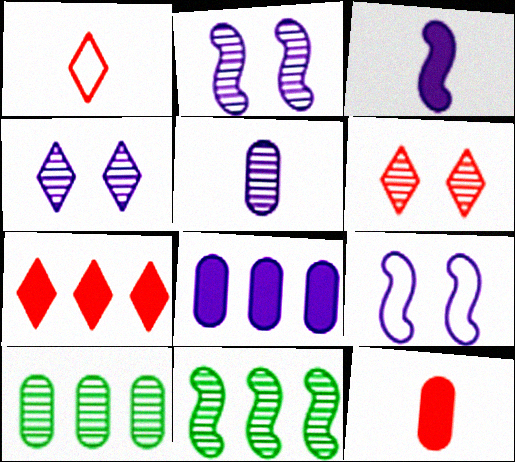[[1, 6, 7], 
[5, 6, 11]]